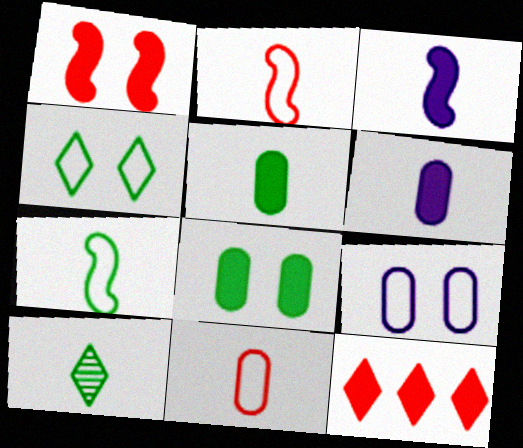[[2, 6, 10], 
[3, 8, 12], 
[3, 10, 11], 
[5, 7, 10]]